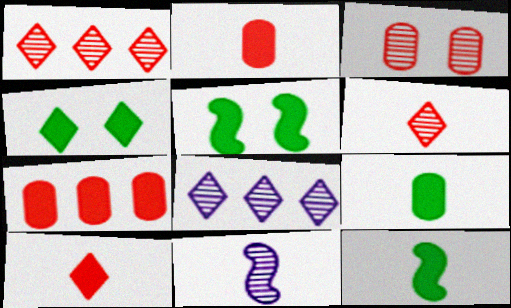[]